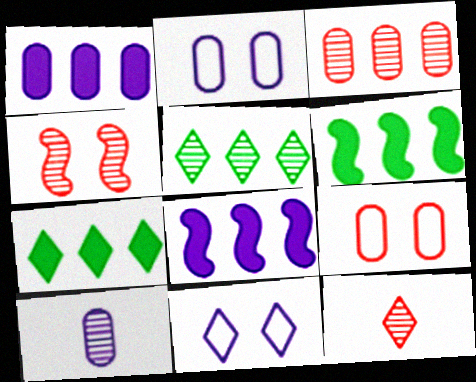[[1, 2, 10], 
[2, 6, 12], 
[3, 4, 12], 
[4, 5, 10], 
[7, 11, 12], 
[8, 10, 11]]